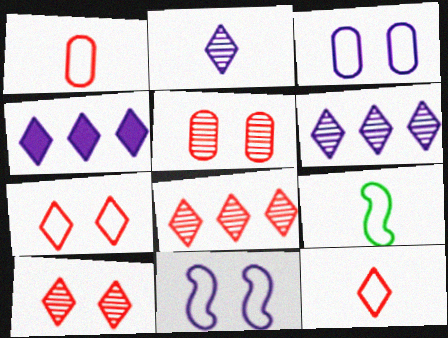[[4, 5, 9]]